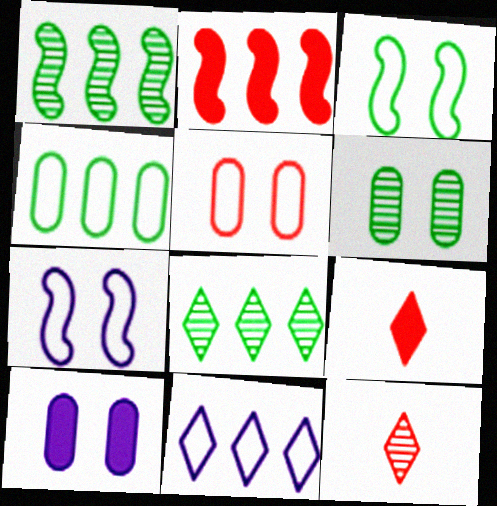[[2, 5, 12], 
[5, 6, 10]]